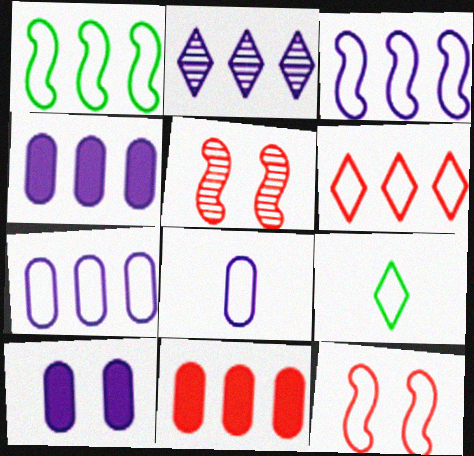[[1, 2, 11], 
[1, 6, 7], 
[2, 3, 4], 
[4, 5, 9], 
[7, 9, 12]]